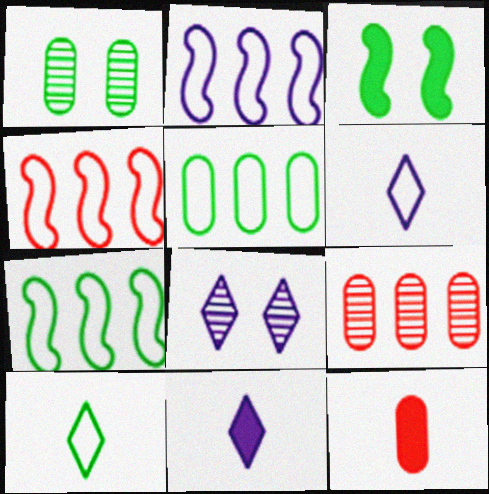[[1, 4, 11], 
[2, 4, 7], 
[3, 6, 9], 
[7, 8, 12]]